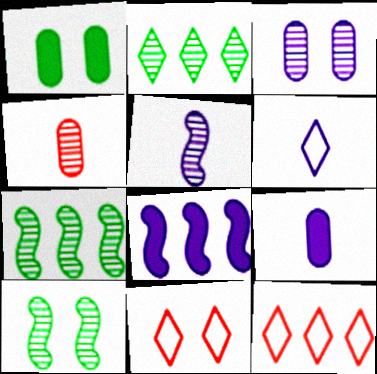[[1, 5, 12], 
[3, 6, 8], 
[5, 6, 9], 
[7, 9, 11], 
[9, 10, 12]]